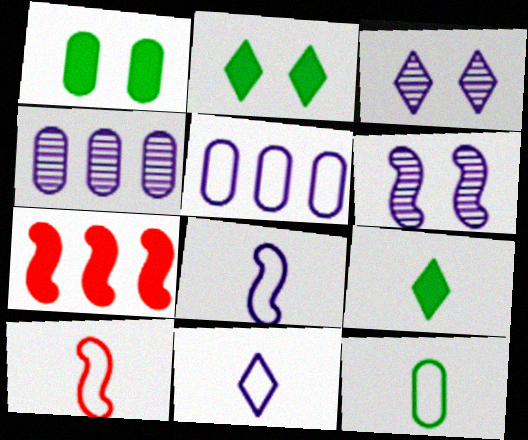[[2, 4, 10], 
[3, 7, 12], 
[10, 11, 12]]